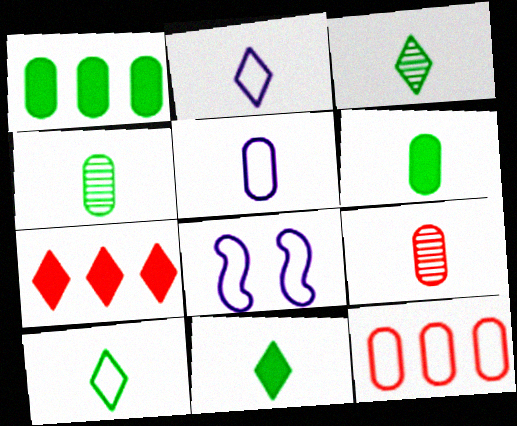[[3, 10, 11], 
[4, 7, 8], 
[5, 6, 9], 
[8, 10, 12]]